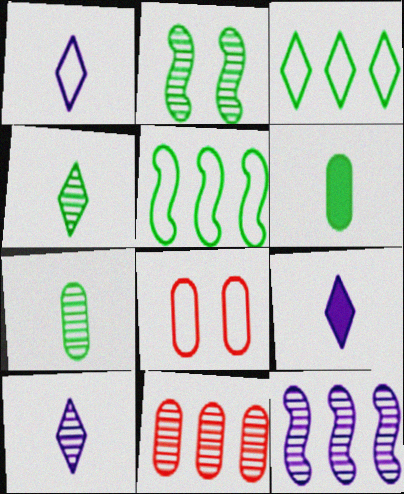[[1, 5, 8], 
[1, 9, 10], 
[2, 3, 6], 
[2, 10, 11]]